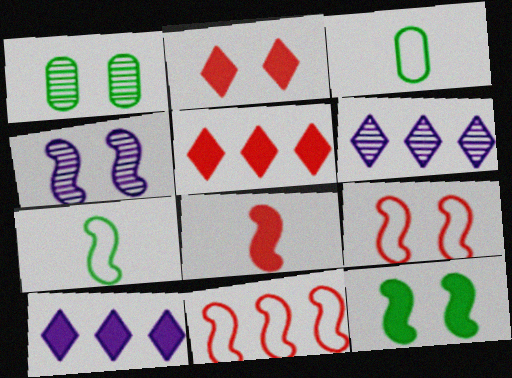[[3, 4, 5], 
[4, 9, 12]]